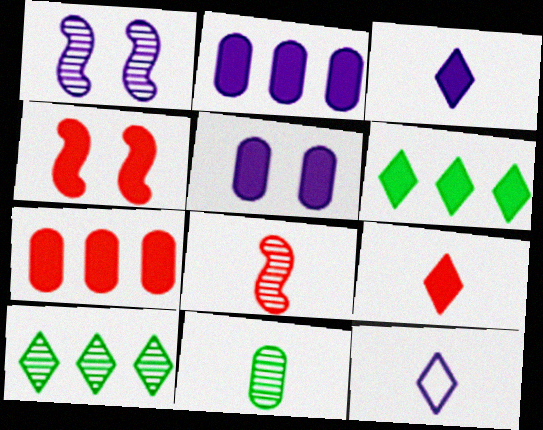[[1, 2, 12], 
[4, 7, 9]]